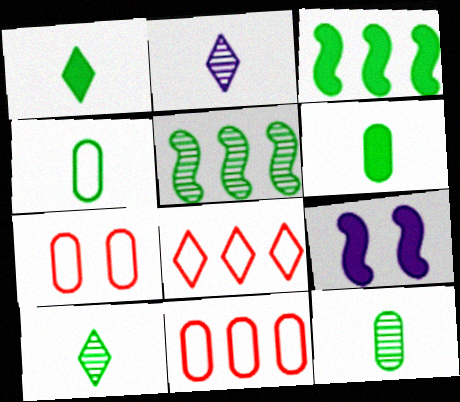[[2, 3, 7], 
[4, 6, 12], 
[8, 9, 12], 
[9, 10, 11]]